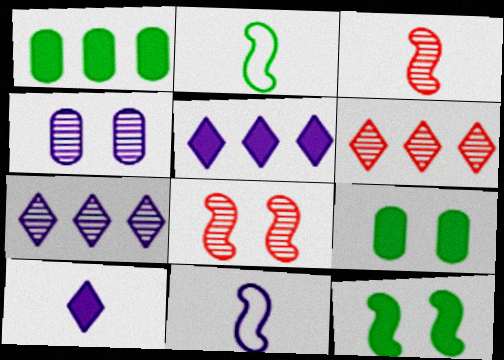[[4, 5, 11], 
[6, 9, 11]]